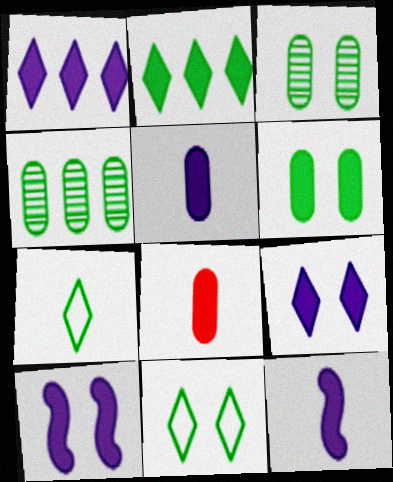[[1, 5, 10], 
[2, 8, 10]]